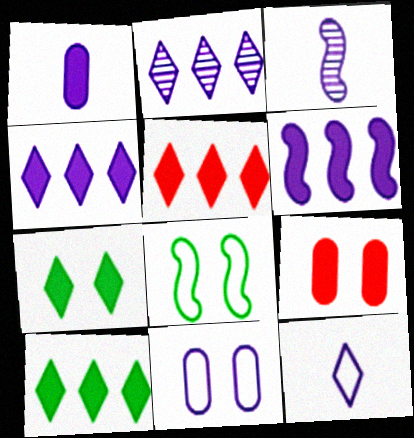[[1, 3, 12], 
[3, 4, 11], 
[4, 5, 10]]